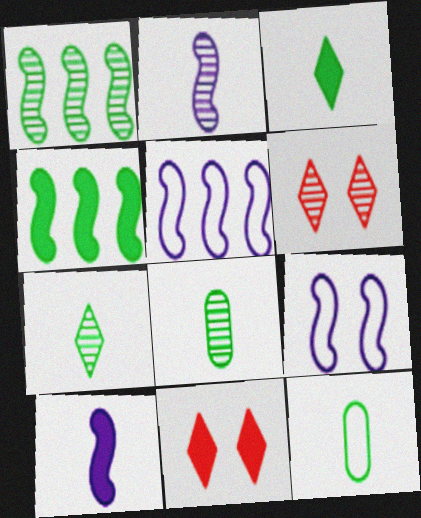[[5, 8, 11]]